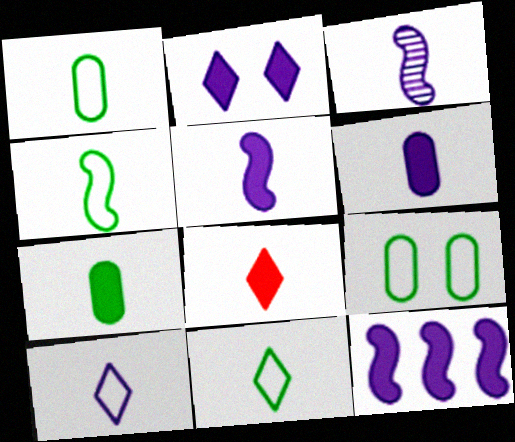[[1, 3, 8], 
[1, 4, 11], 
[2, 6, 12], 
[3, 6, 10], 
[5, 7, 8]]